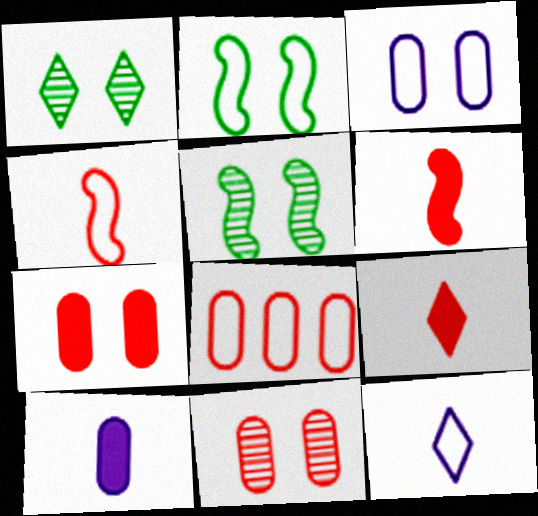[[2, 8, 12]]